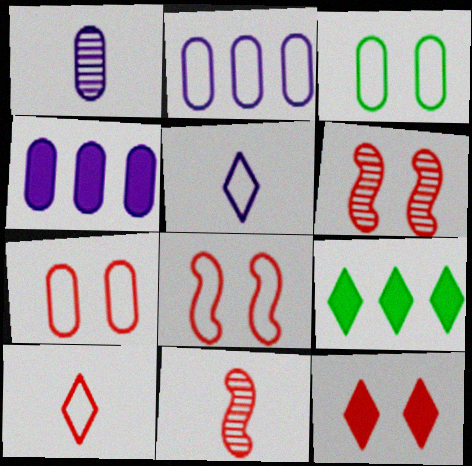[[1, 8, 9], 
[6, 7, 12]]